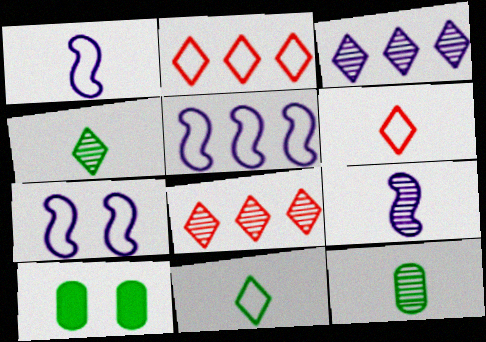[[1, 5, 7], 
[1, 8, 10], 
[2, 9, 10]]